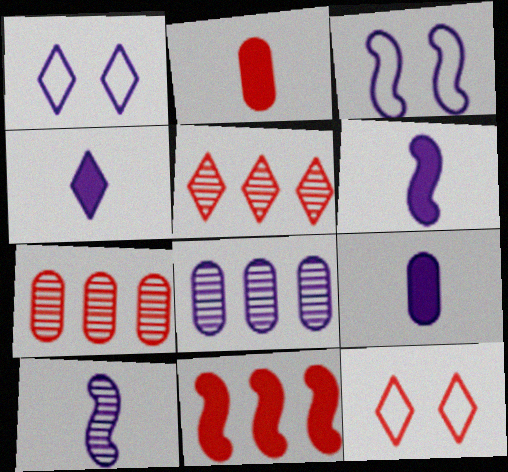[[1, 6, 8], 
[3, 4, 8], 
[4, 6, 9]]